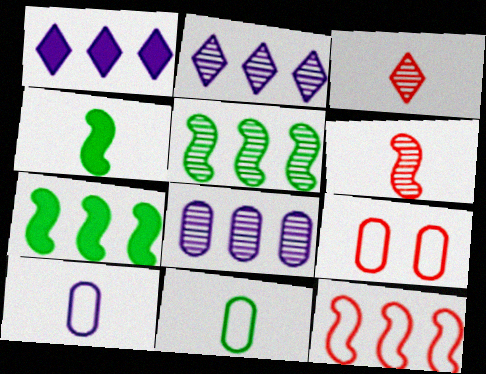[[2, 4, 9], 
[3, 4, 10]]